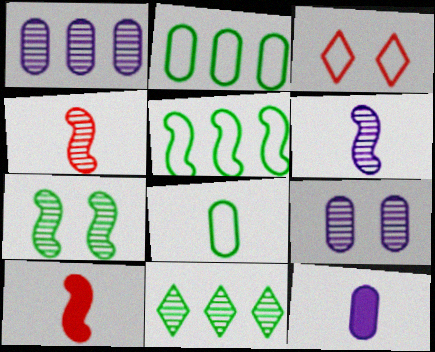[[4, 9, 11]]